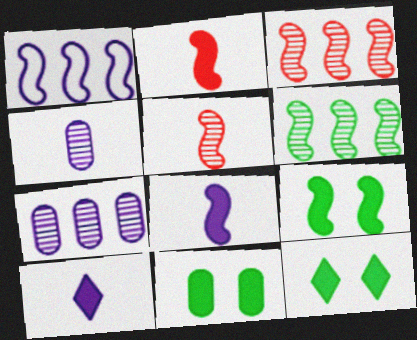[[1, 5, 9], 
[9, 11, 12]]